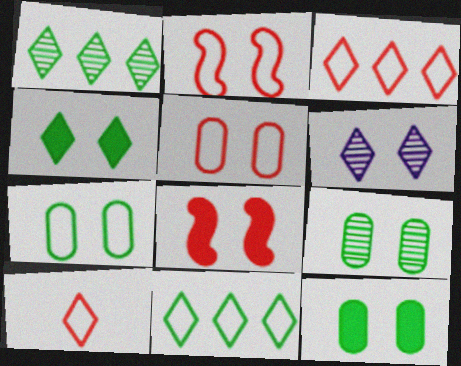[[2, 6, 12], 
[6, 7, 8], 
[7, 9, 12]]